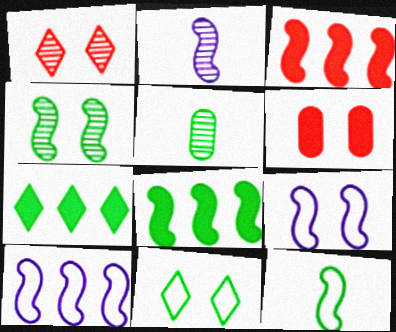[[4, 8, 12], 
[5, 8, 11]]